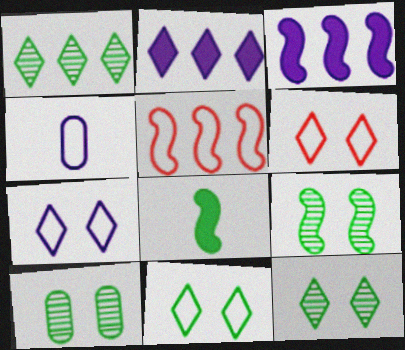[[4, 5, 11], 
[6, 7, 11], 
[9, 10, 12]]